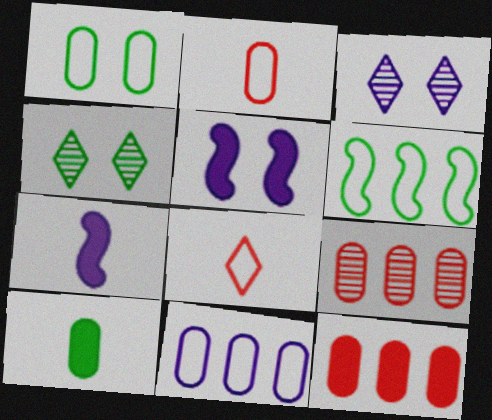[[1, 2, 11], 
[3, 7, 11], 
[4, 6, 10]]